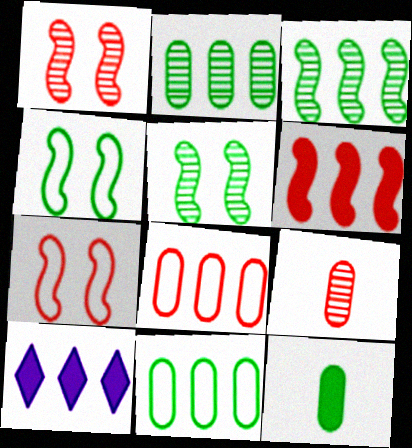[[3, 8, 10], 
[4, 9, 10]]